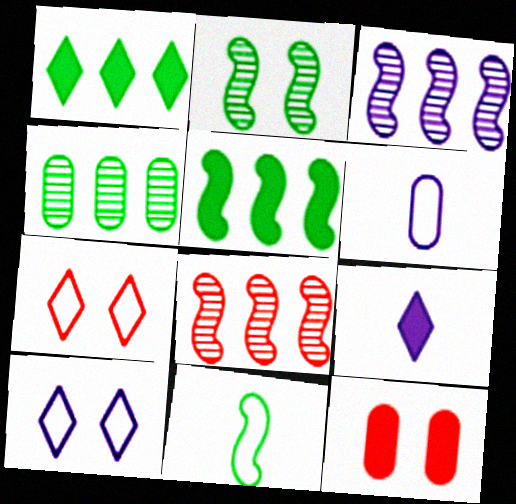[[2, 5, 11], 
[2, 10, 12], 
[4, 6, 12], 
[5, 9, 12]]